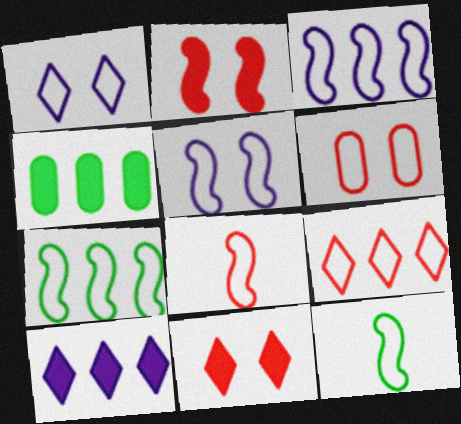[[5, 7, 8], 
[6, 8, 9]]